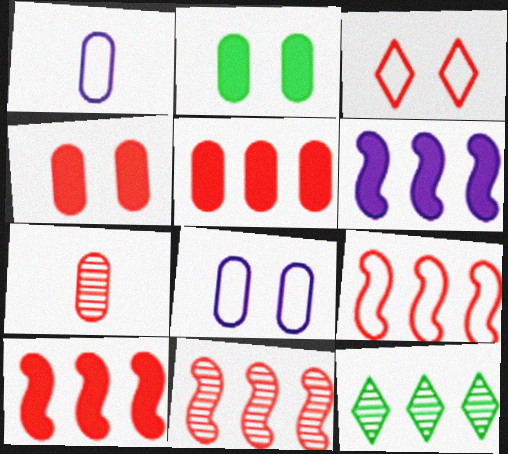[[3, 7, 10], 
[9, 10, 11]]